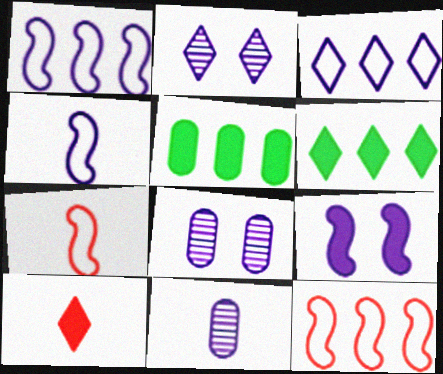[[2, 5, 7], 
[3, 9, 11], 
[5, 9, 10], 
[6, 7, 8]]